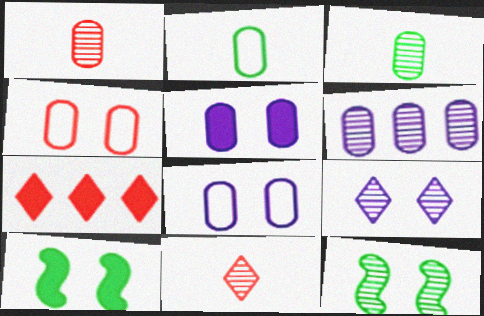[[4, 9, 10], 
[6, 11, 12]]